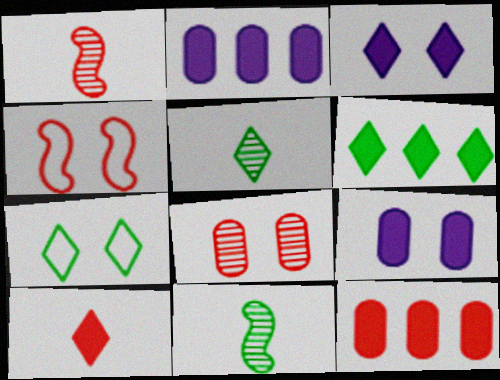[[1, 2, 7], 
[2, 4, 5], 
[3, 6, 10], 
[5, 6, 7]]